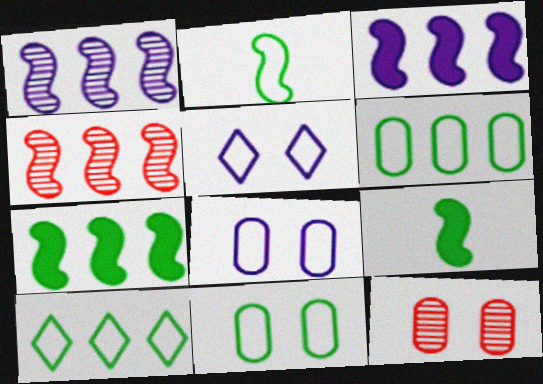[[2, 10, 11]]